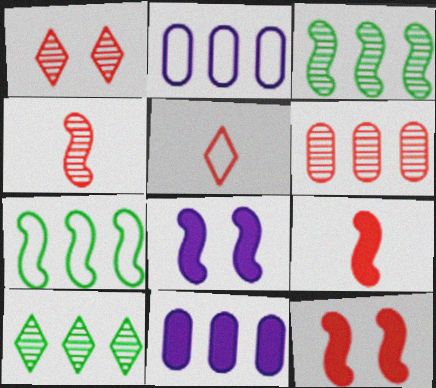[[1, 4, 6], 
[4, 7, 8], 
[5, 6, 12]]